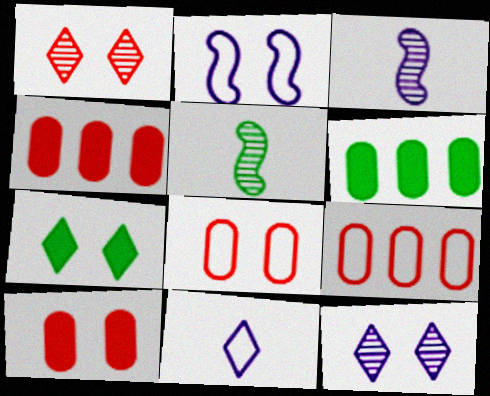[[3, 7, 9]]